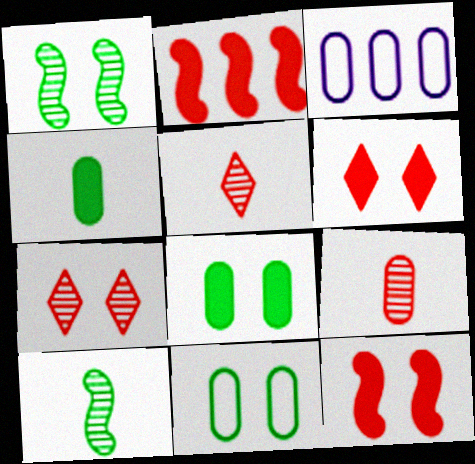[[3, 6, 10], 
[3, 8, 9]]